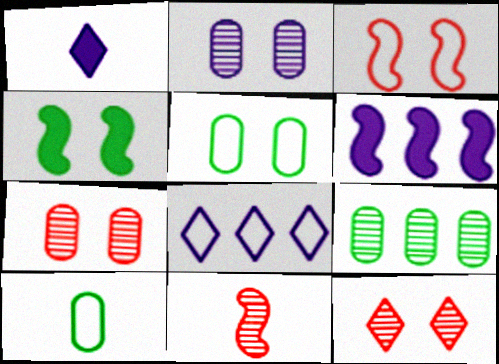[[1, 3, 9], 
[1, 10, 11], 
[3, 8, 10], 
[6, 10, 12]]